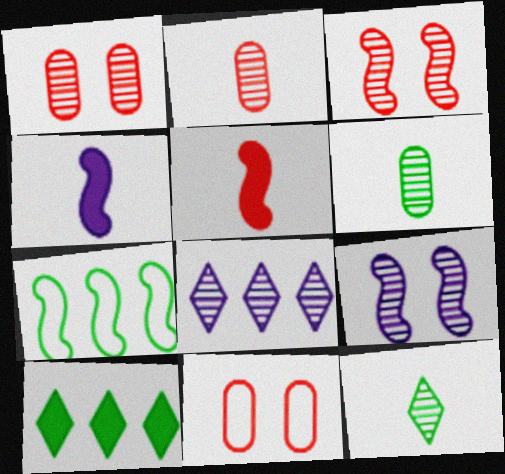[[3, 4, 7], 
[3, 6, 8], 
[5, 7, 9]]